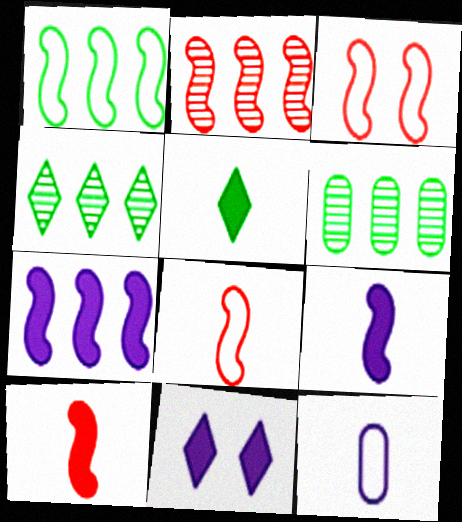[[1, 2, 7], 
[2, 3, 10], 
[6, 8, 11]]